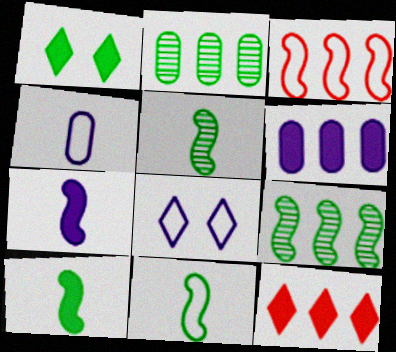[[1, 2, 11], 
[5, 10, 11]]